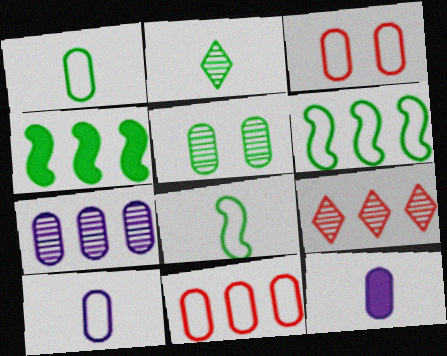[[5, 11, 12]]